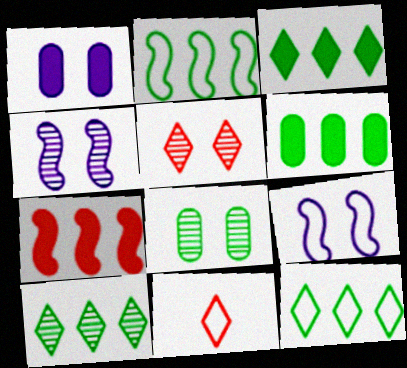[[2, 6, 10], 
[3, 10, 12], 
[4, 5, 8], 
[4, 6, 11]]